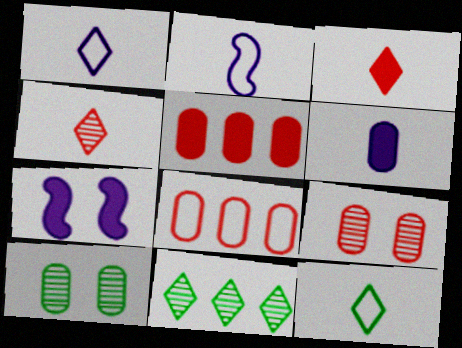[[6, 8, 10]]